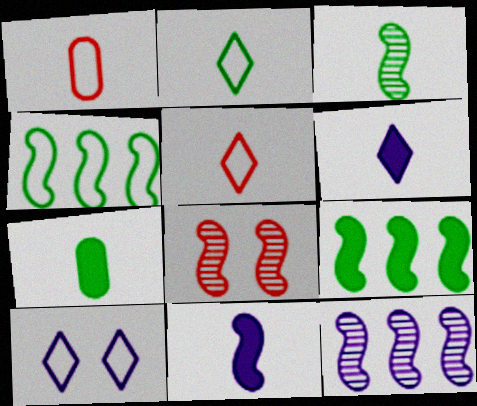[[1, 3, 6], 
[1, 4, 10], 
[2, 3, 7], 
[3, 8, 12], 
[4, 8, 11]]